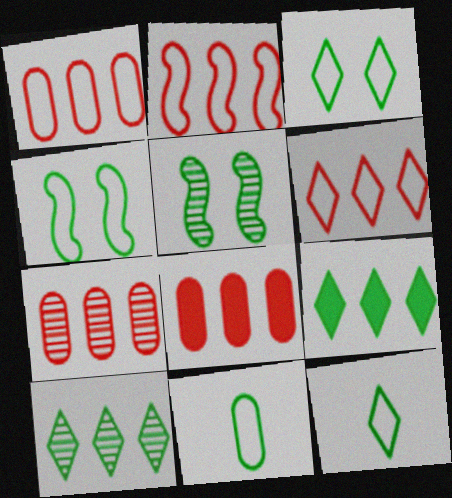[[1, 2, 6], 
[1, 7, 8], 
[5, 9, 11]]